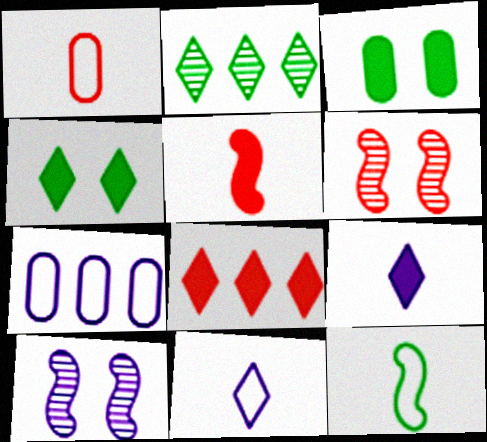[[1, 6, 8], 
[1, 11, 12], 
[2, 3, 12], 
[4, 8, 9], 
[7, 9, 10]]